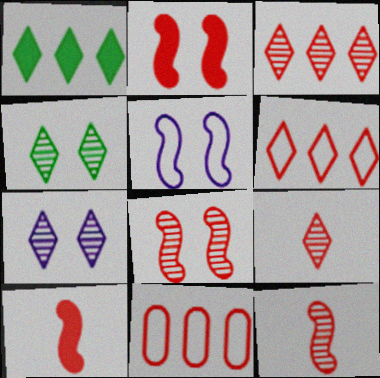[[2, 9, 11]]